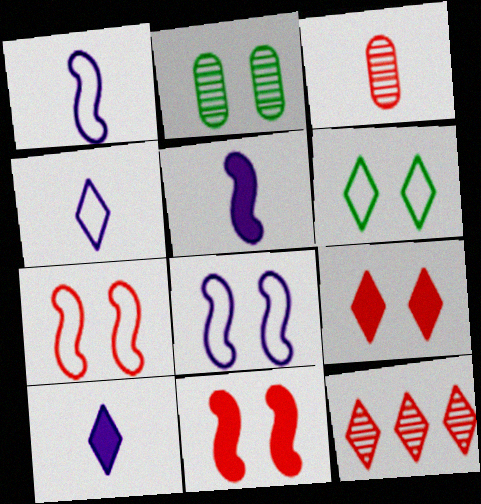[[2, 8, 9], 
[6, 10, 12]]